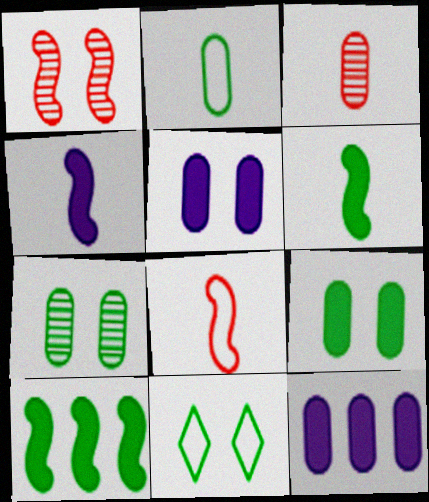[[1, 5, 11]]